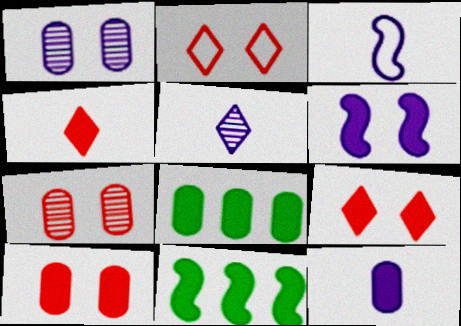[[3, 5, 12], 
[4, 6, 8], 
[8, 10, 12], 
[9, 11, 12]]